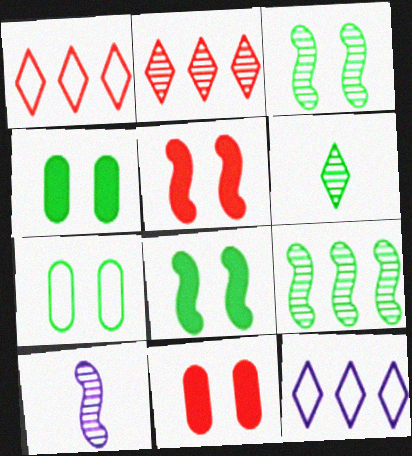[[1, 4, 10]]